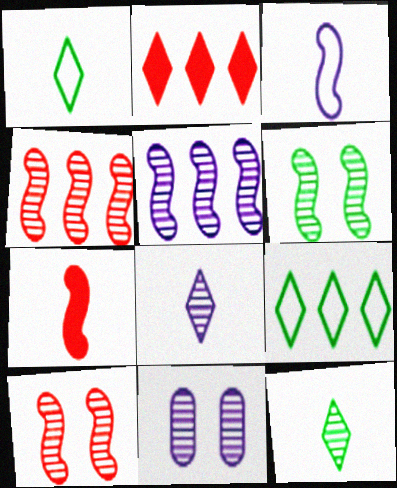[[4, 11, 12], 
[5, 8, 11], 
[7, 9, 11]]